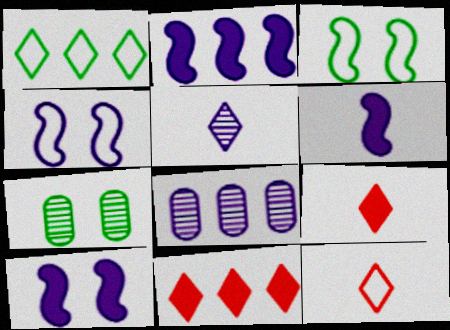[[2, 6, 10], 
[2, 7, 12], 
[3, 8, 9]]